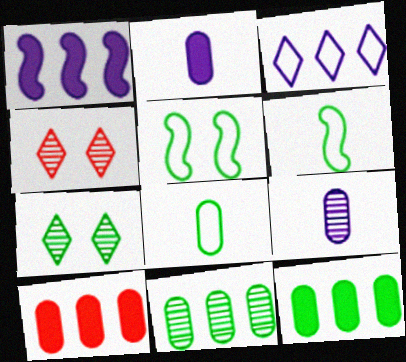[[1, 4, 8], 
[6, 7, 12]]